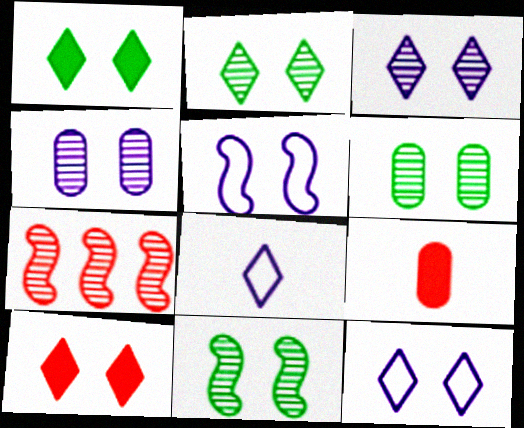[[2, 6, 11], 
[2, 10, 12], 
[5, 6, 10]]